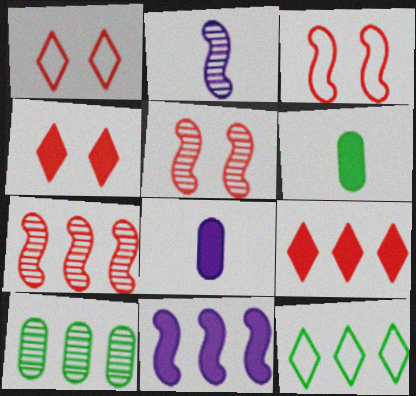[[4, 6, 11], 
[5, 8, 12]]